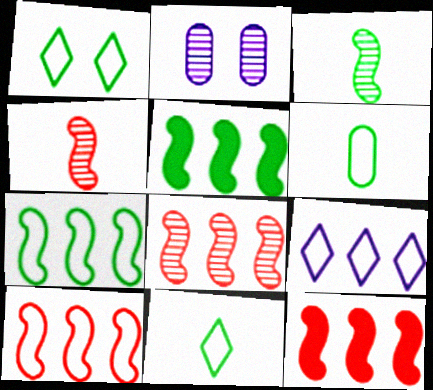[[1, 6, 7], 
[2, 11, 12], 
[8, 10, 12]]